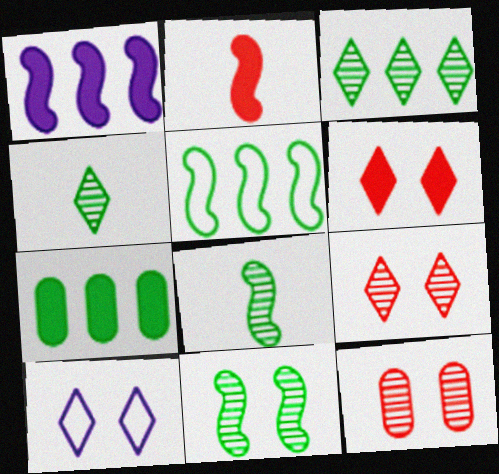[[3, 5, 7]]